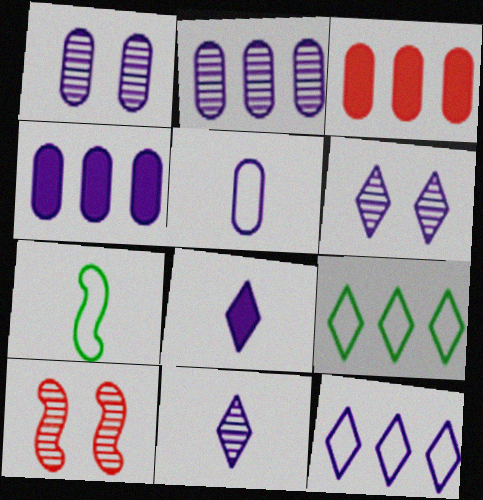[[1, 4, 5], 
[3, 6, 7], 
[6, 8, 12]]